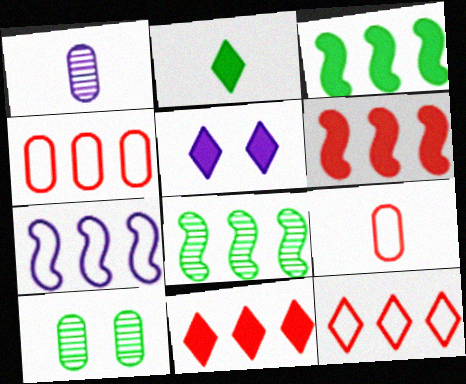[[1, 5, 7], 
[2, 5, 11], 
[5, 8, 9], 
[6, 7, 8]]